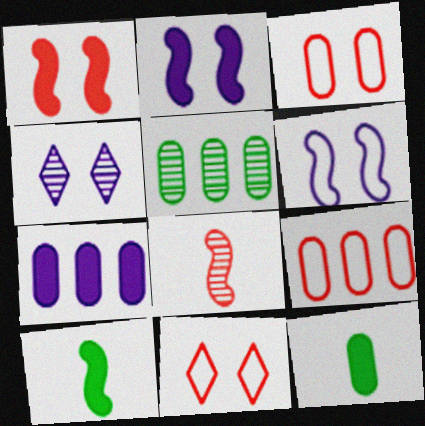[[4, 5, 8], 
[4, 9, 10], 
[5, 7, 9]]